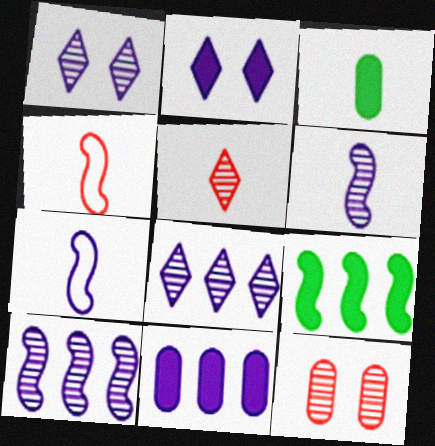[[1, 7, 11], 
[3, 5, 7]]